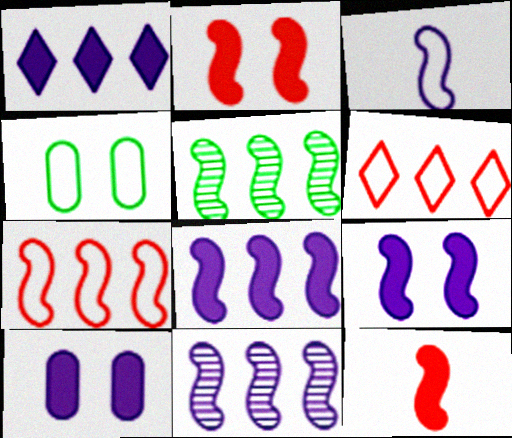[[2, 3, 5], 
[3, 4, 6], 
[3, 9, 11], 
[5, 7, 8]]